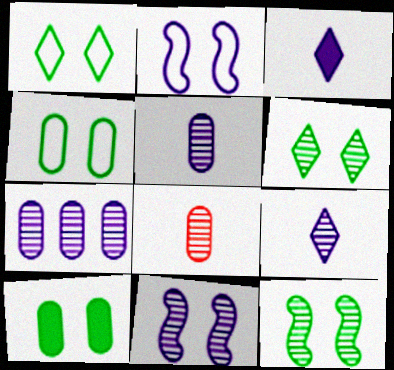[[1, 10, 12], 
[2, 3, 7], 
[7, 9, 11]]